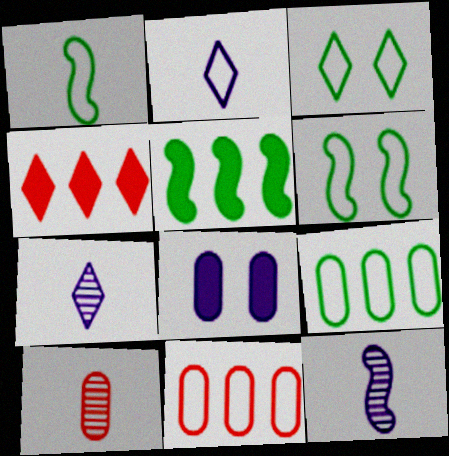[[1, 3, 9], 
[2, 6, 11], 
[3, 4, 7], 
[8, 9, 10]]